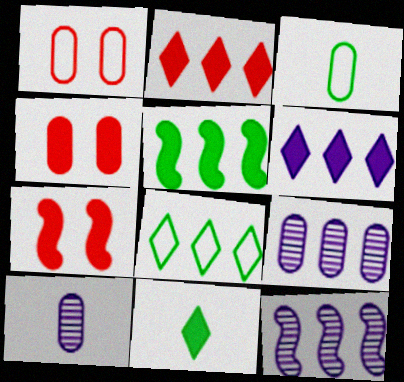[[1, 11, 12], 
[3, 4, 9], 
[7, 8, 10]]